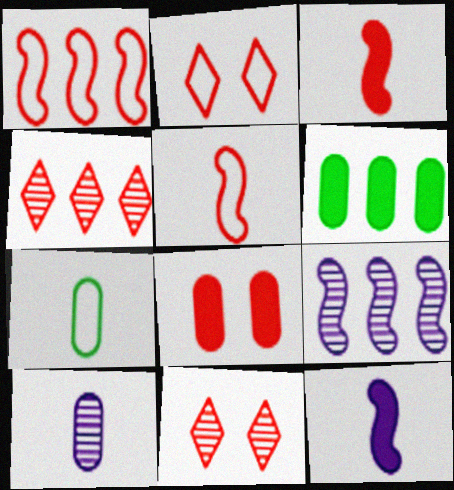[[4, 5, 8]]